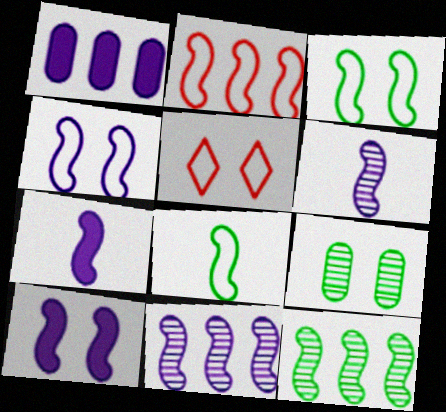[[2, 4, 8], 
[4, 7, 11], 
[5, 9, 10]]